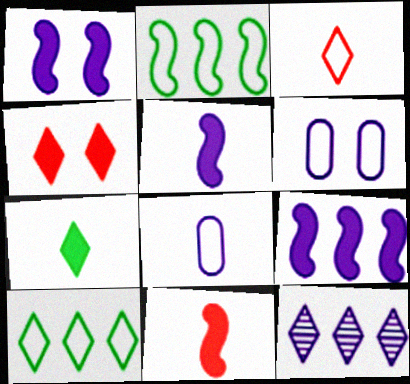[[1, 5, 9], 
[1, 8, 12], 
[2, 3, 6], 
[5, 6, 12]]